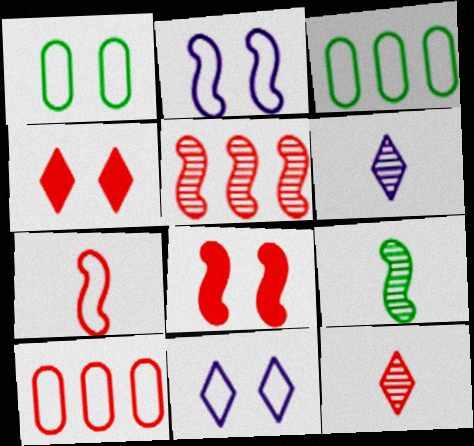[[3, 6, 8], 
[3, 7, 11], 
[5, 7, 8], 
[8, 10, 12]]